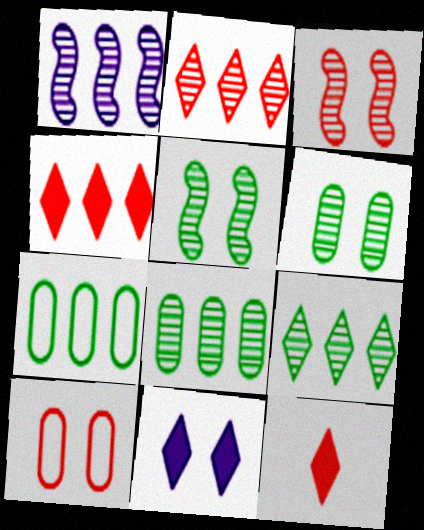[[1, 2, 8], 
[1, 4, 7], 
[5, 10, 11]]